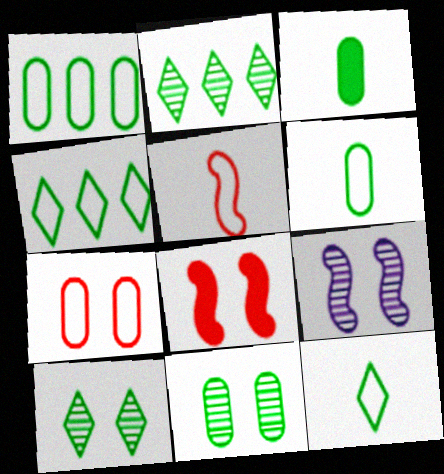[[1, 3, 11]]